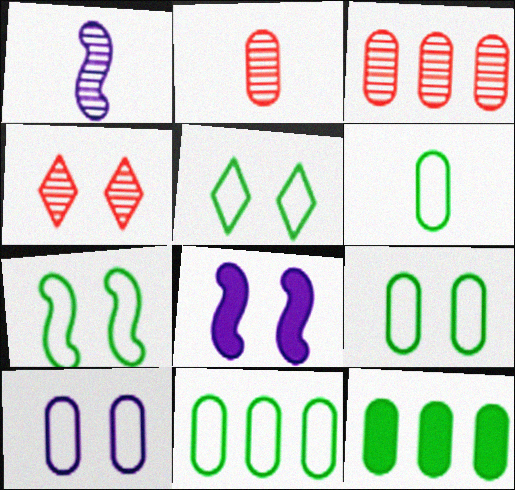[[2, 10, 12], 
[4, 8, 9], 
[5, 7, 9], 
[6, 9, 11]]